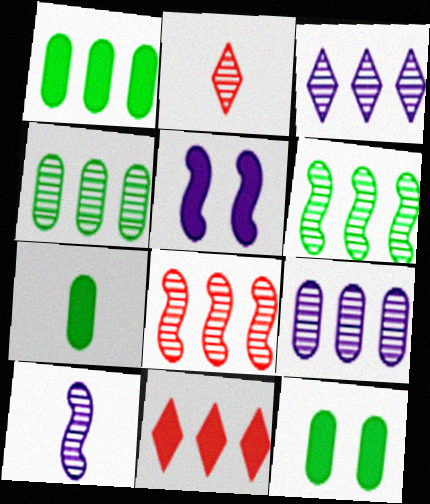[[1, 7, 12], 
[3, 4, 8], 
[5, 7, 11]]